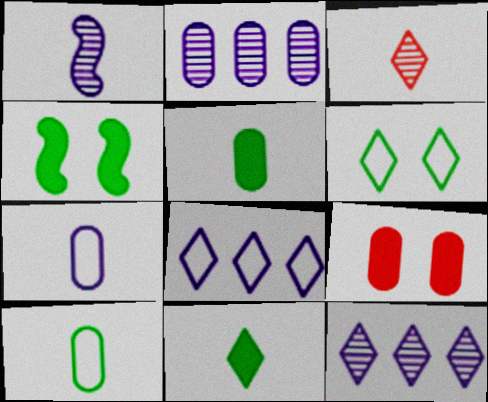[[2, 9, 10]]